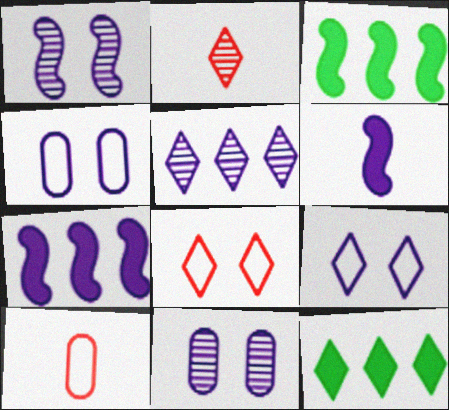[[1, 10, 12], 
[2, 3, 4], 
[2, 9, 12], 
[4, 5, 6]]